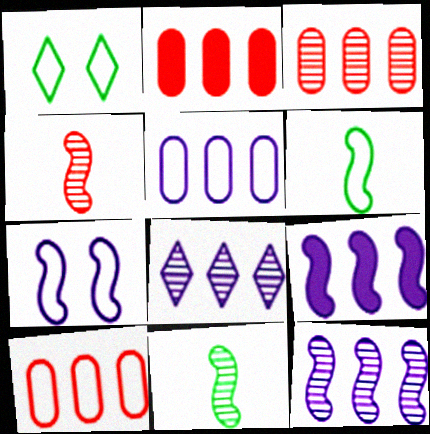[[2, 3, 10], 
[5, 8, 9]]